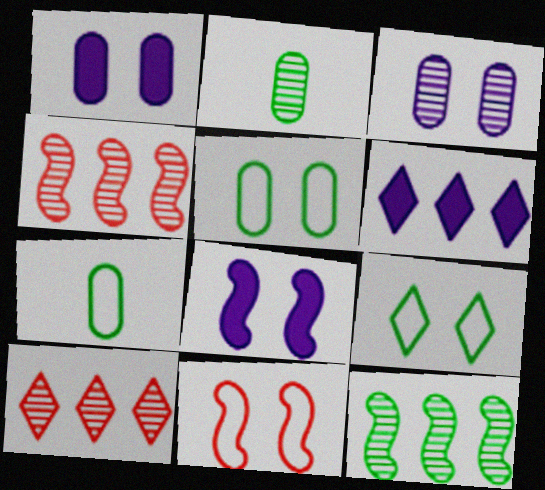[[2, 6, 11], 
[7, 8, 10]]